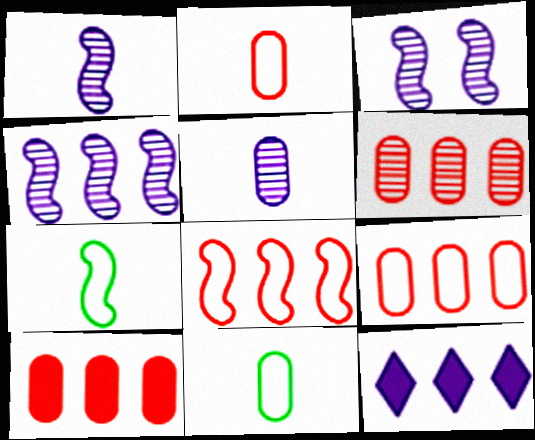[[1, 3, 4], 
[6, 9, 10]]